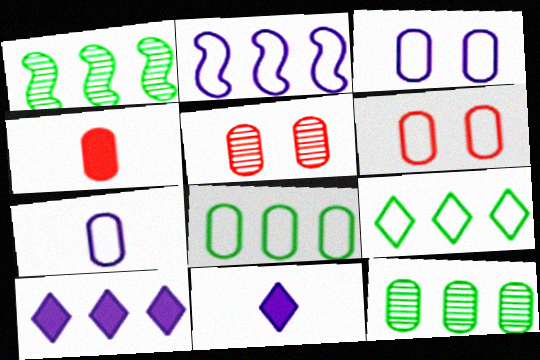[[1, 6, 11], 
[3, 4, 12], 
[6, 7, 8]]